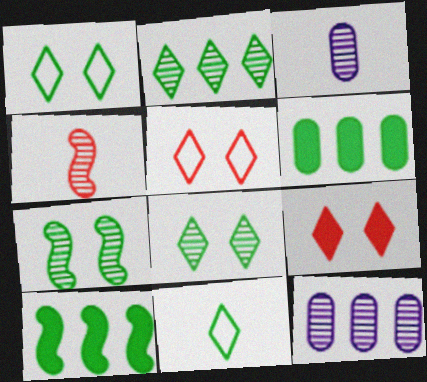[[3, 5, 10], 
[4, 8, 12], 
[6, 7, 11]]